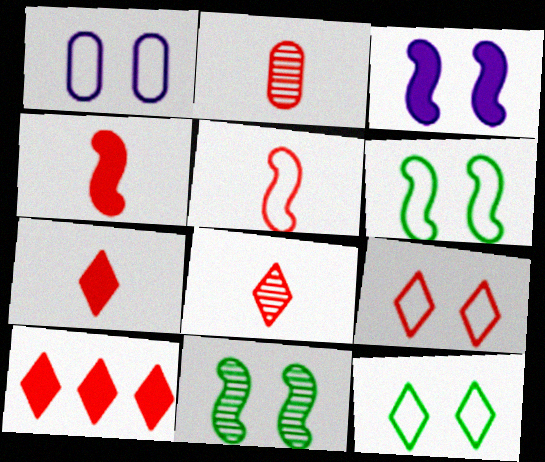[[1, 6, 9], 
[2, 5, 7], 
[8, 9, 10]]